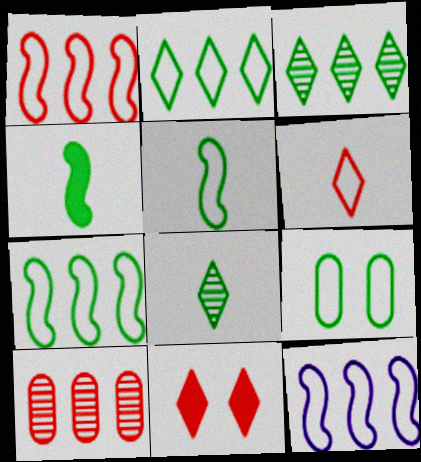[[1, 7, 12], 
[2, 5, 9], 
[3, 4, 9], 
[6, 9, 12]]